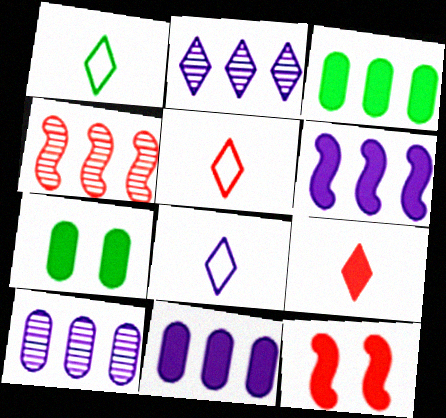[[1, 5, 8], 
[1, 10, 12], 
[4, 7, 8], 
[6, 7, 9]]